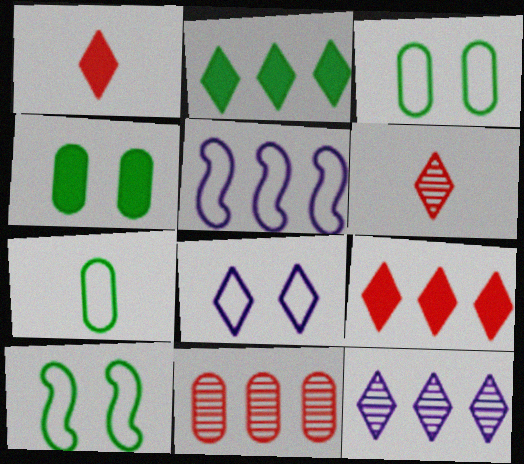[[2, 5, 11], 
[2, 6, 8], 
[4, 5, 6]]